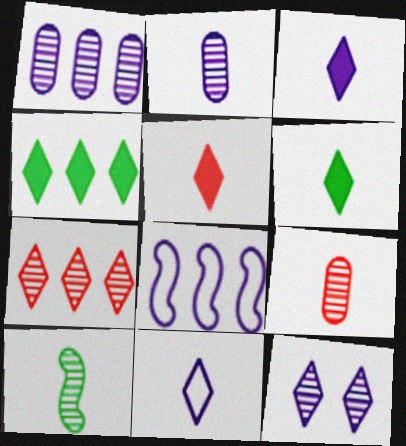[[3, 5, 6]]